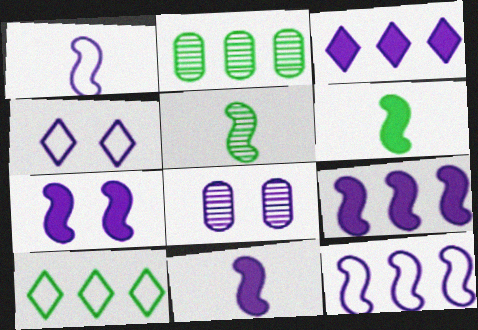[[1, 3, 8], 
[4, 7, 8], 
[7, 9, 11]]